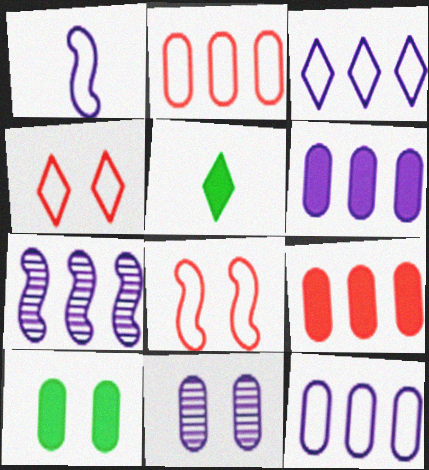[[3, 6, 7]]